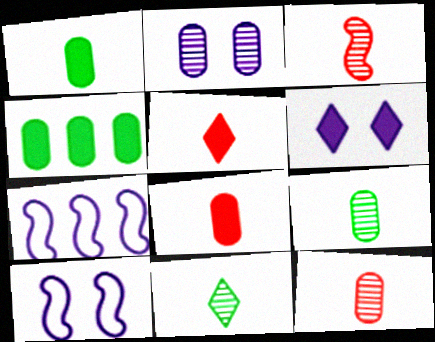[[2, 6, 10]]